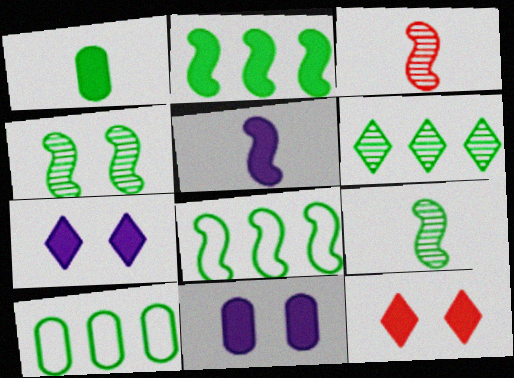[[2, 6, 10], 
[3, 7, 10]]